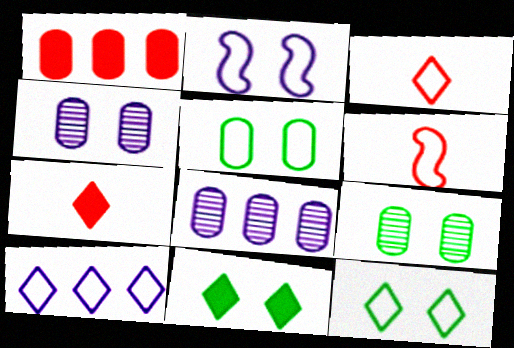[[3, 10, 12], 
[5, 6, 10], 
[6, 8, 11]]